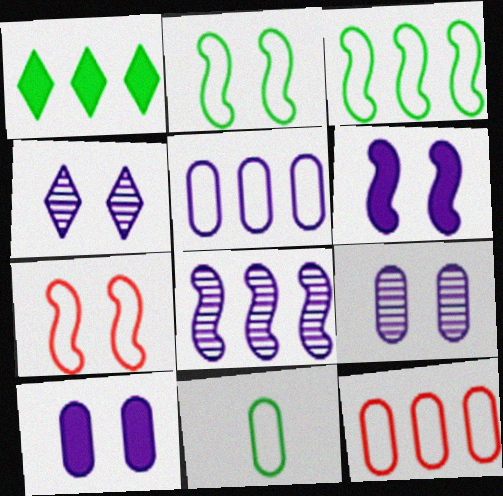[[1, 8, 12]]